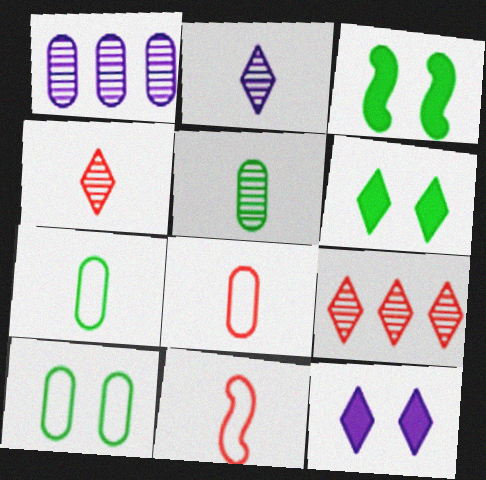[[1, 6, 11]]